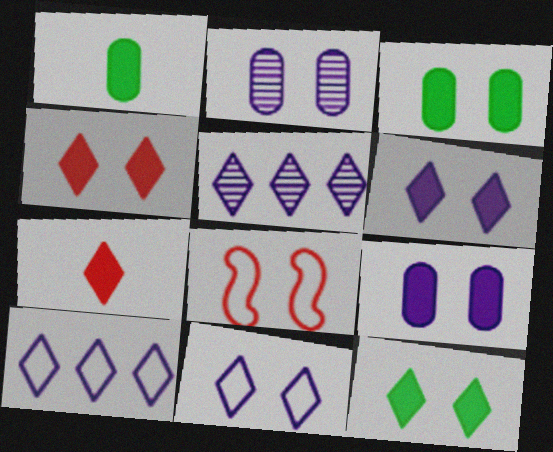[[1, 5, 8], 
[2, 8, 12], 
[4, 6, 12]]